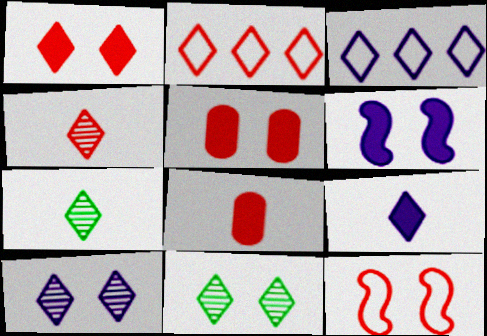[[1, 2, 4], 
[1, 3, 7], 
[2, 9, 11], 
[3, 9, 10]]